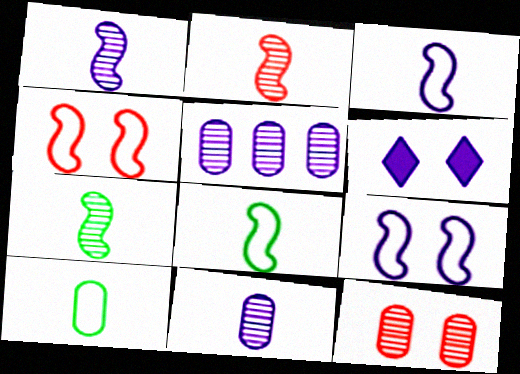[[1, 2, 7], 
[3, 5, 6]]